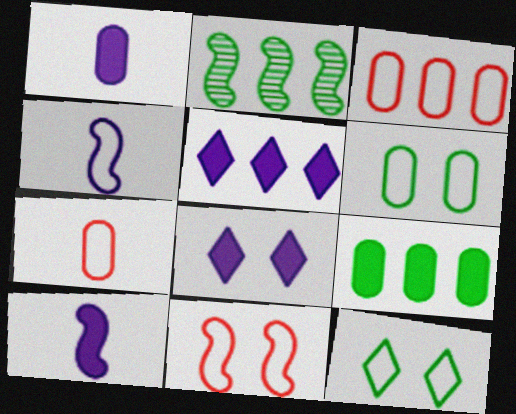[[2, 3, 5], 
[2, 7, 8], 
[2, 10, 11], 
[3, 4, 12]]